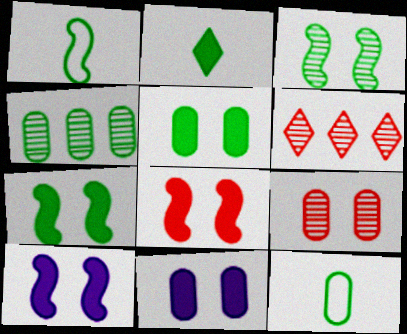[[1, 6, 11], 
[4, 5, 12], 
[6, 10, 12], 
[7, 8, 10]]